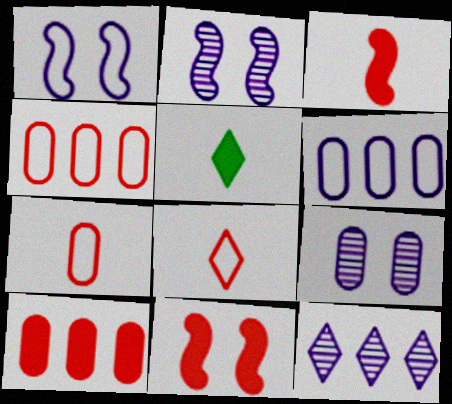[[2, 4, 5]]